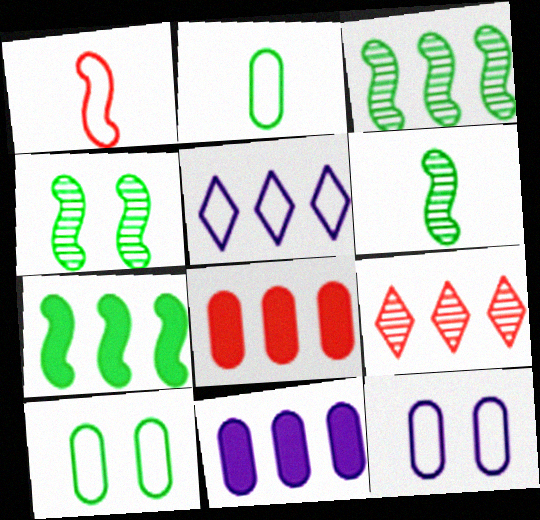[[1, 5, 10], 
[3, 4, 6], 
[3, 5, 8]]